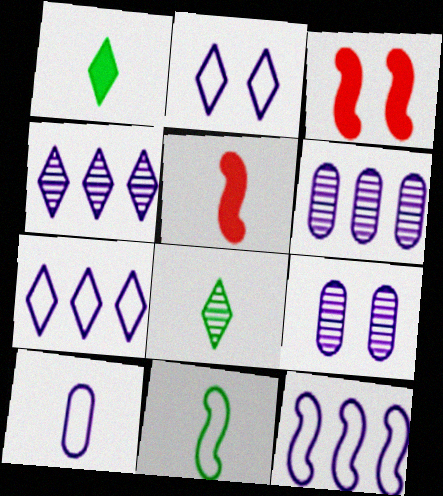[[2, 10, 12], 
[5, 8, 10]]